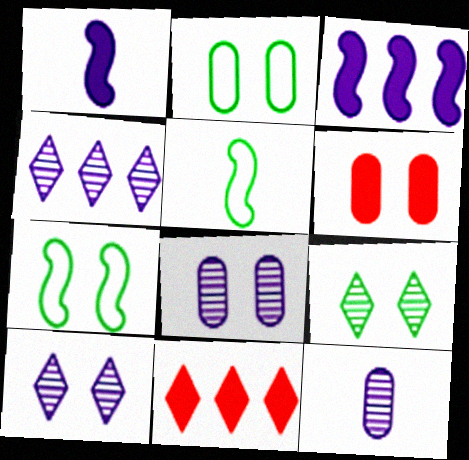[[2, 6, 8], 
[4, 5, 6], 
[5, 8, 11], 
[6, 7, 10], 
[7, 11, 12]]